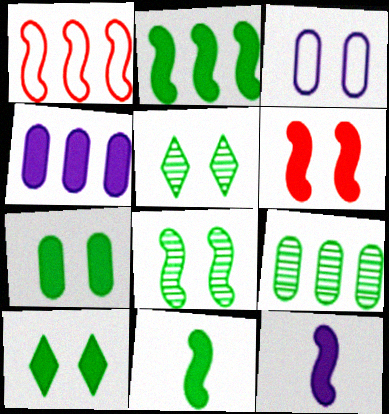[[1, 8, 12], 
[2, 6, 12], 
[3, 5, 6]]